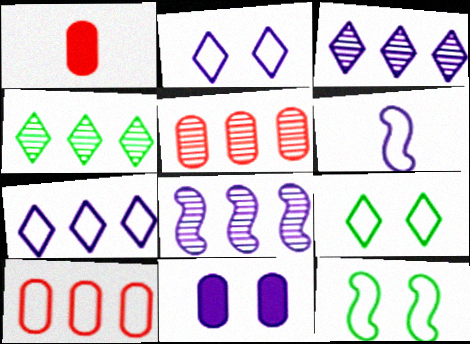[[1, 3, 12], 
[1, 8, 9], 
[3, 6, 11], 
[4, 5, 8], 
[6, 9, 10]]